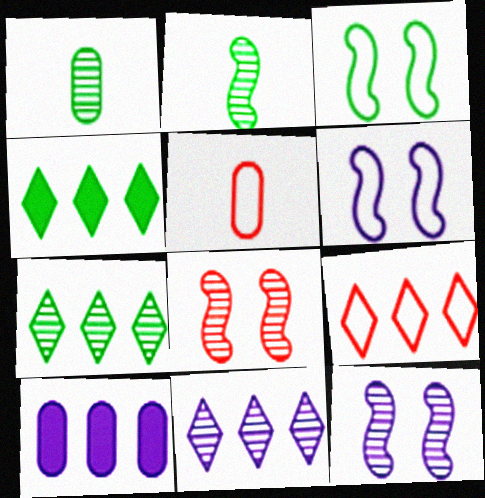[[1, 3, 4], 
[1, 8, 11], 
[4, 5, 12], 
[4, 9, 11]]